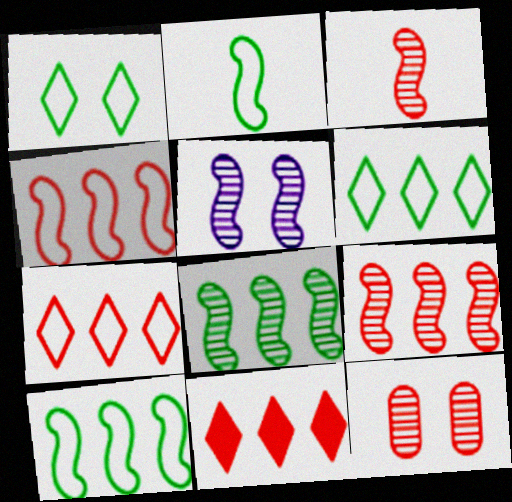[[3, 5, 8]]